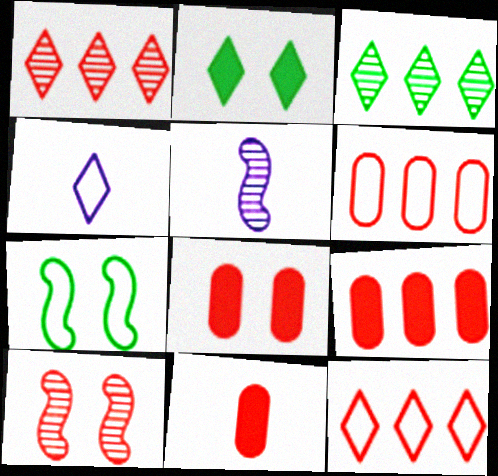[[1, 2, 4], 
[2, 5, 6], 
[4, 6, 7], 
[8, 9, 11], 
[10, 11, 12]]